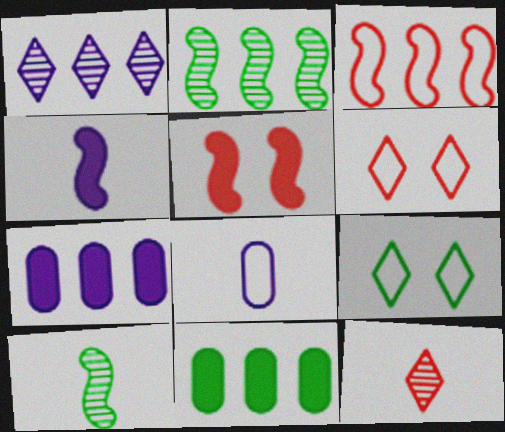[[1, 3, 11], 
[3, 8, 9], 
[6, 7, 10], 
[9, 10, 11]]